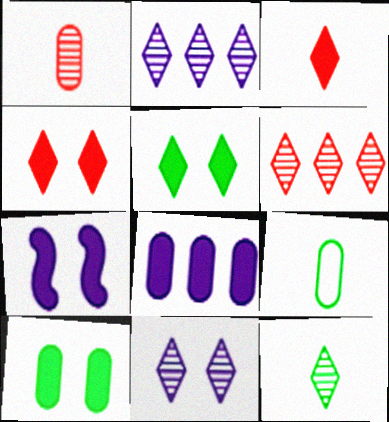[[4, 7, 10], 
[6, 7, 9], 
[6, 11, 12]]